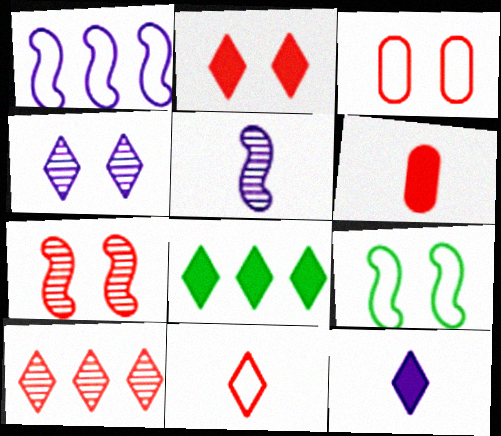[[2, 3, 7], 
[2, 8, 12], 
[2, 10, 11], 
[3, 5, 8], 
[4, 8, 11]]